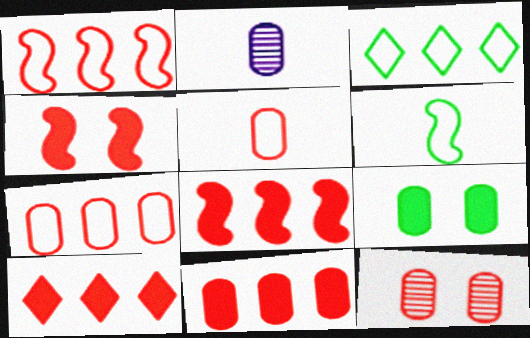[[2, 3, 4], 
[2, 7, 9], 
[5, 11, 12], 
[8, 10, 11]]